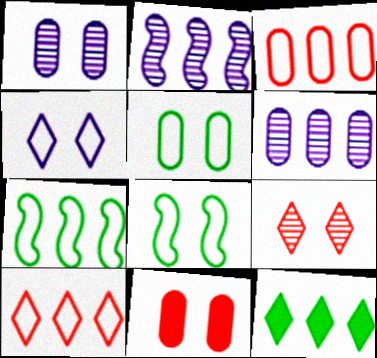[[1, 5, 11], 
[2, 3, 12]]